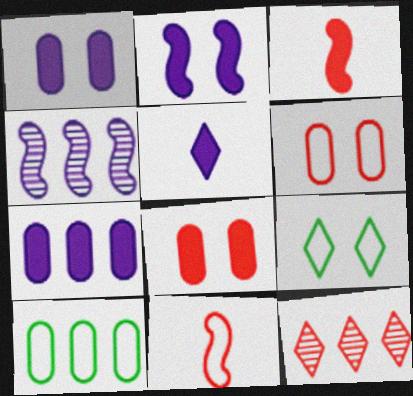[[2, 5, 7], 
[3, 6, 12], 
[5, 9, 12], 
[8, 11, 12]]